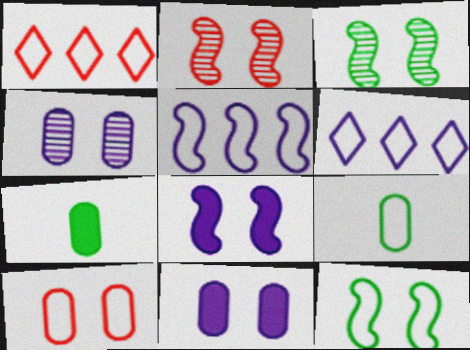[[2, 6, 7], 
[2, 8, 12]]